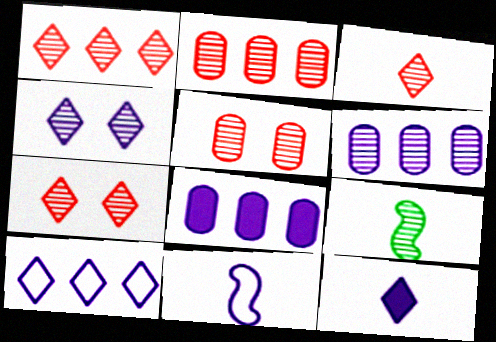[[1, 3, 7], 
[2, 4, 9], 
[4, 8, 11], 
[4, 10, 12], 
[6, 7, 9]]